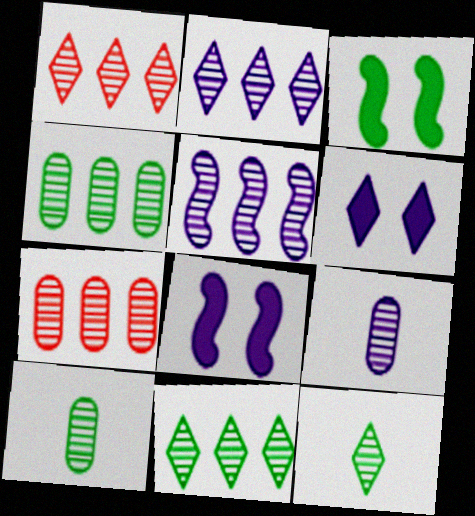[[1, 2, 11], 
[1, 4, 5], 
[5, 7, 11]]